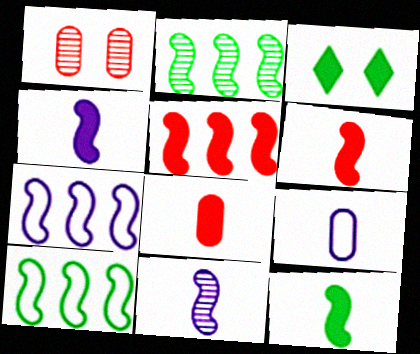[[2, 5, 7], 
[4, 6, 12]]